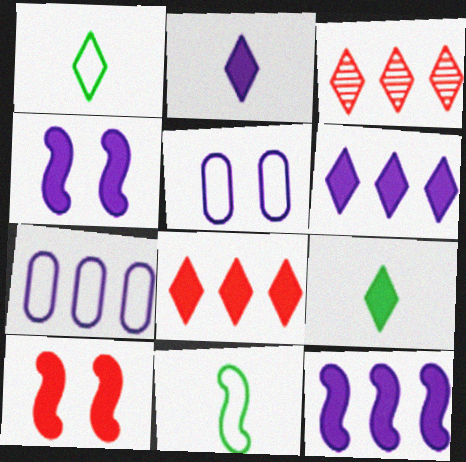[]